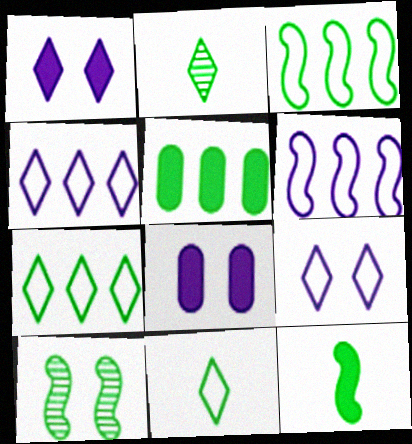[[3, 10, 12], 
[5, 10, 11]]